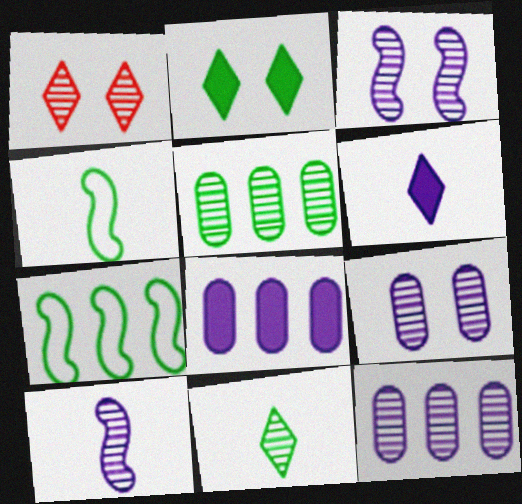[[1, 4, 8], 
[1, 5, 10], 
[2, 4, 5]]